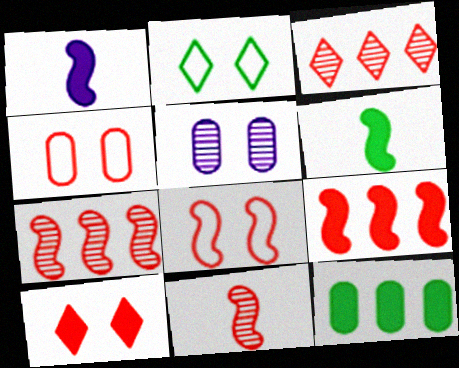[[1, 10, 12], 
[8, 9, 11]]